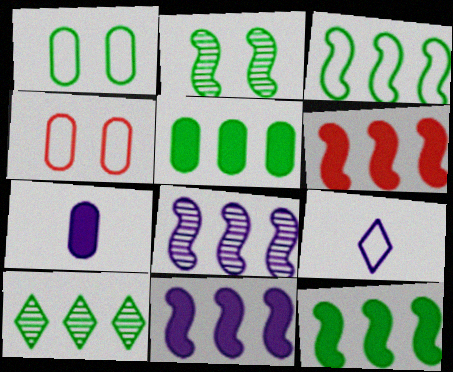[[3, 4, 9], 
[3, 5, 10], 
[3, 6, 8], 
[6, 11, 12]]